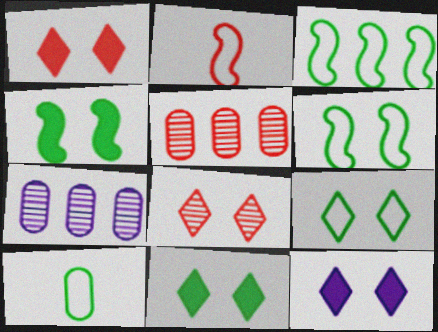[[1, 2, 5], 
[1, 11, 12], 
[2, 7, 11], 
[3, 9, 10], 
[8, 9, 12]]